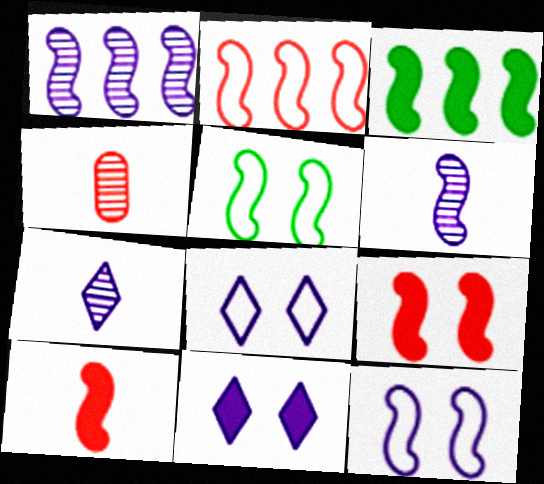[[1, 2, 3], 
[1, 5, 10], 
[3, 4, 8]]